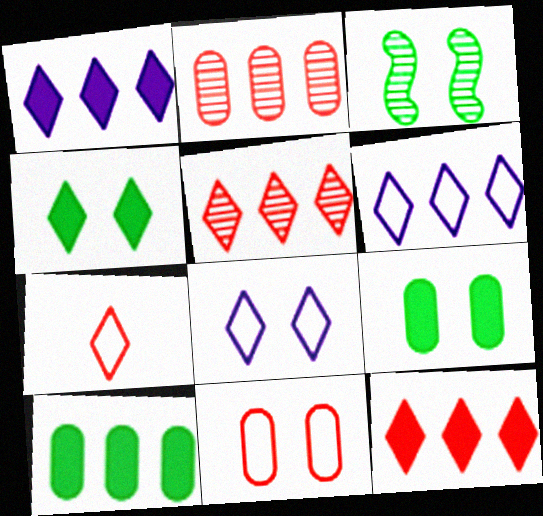[]